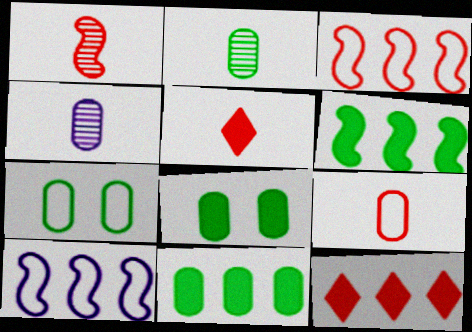[[1, 5, 9], 
[2, 7, 11]]